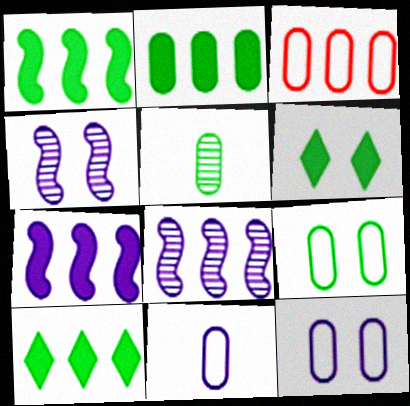[[1, 2, 10], 
[2, 5, 9], 
[3, 8, 10], 
[3, 9, 11]]